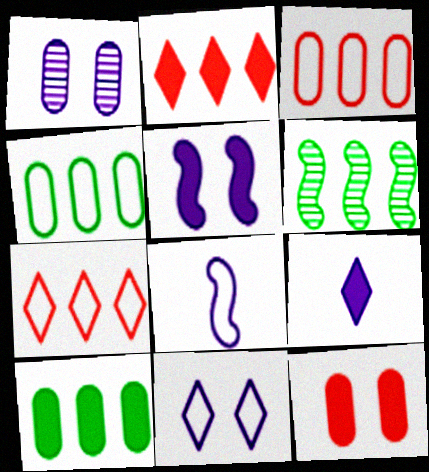[[1, 5, 11]]